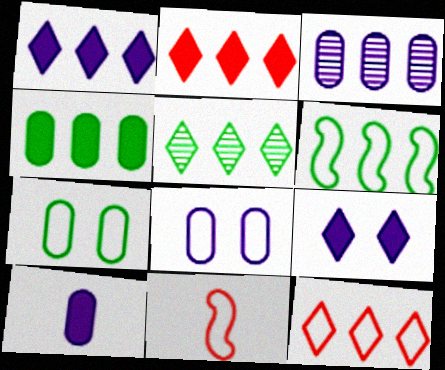[[1, 5, 12], 
[2, 3, 6], 
[3, 8, 10], 
[4, 5, 6]]